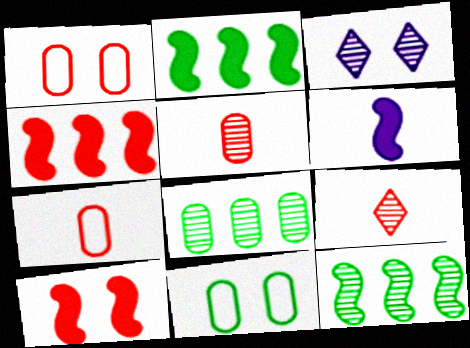[[1, 4, 9], 
[2, 3, 7], 
[2, 6, 10], 
[3, 5, 12], 
[3, 10, 11]]